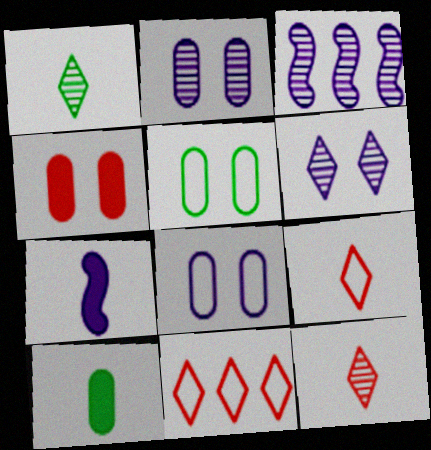[[2, 4, 5]]